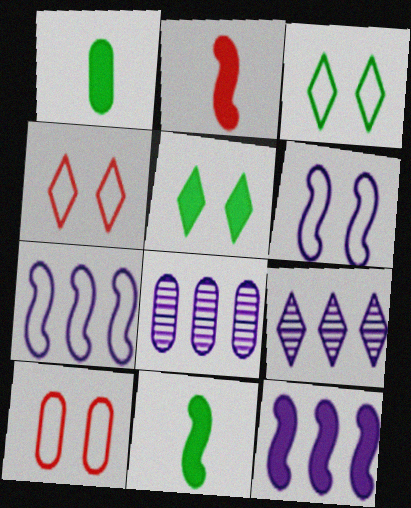[[1, 8, 10], 
[2, 3, 8], 
[3, 6, 10], 
[4, 8, 11], 
[9, 10, 11]]